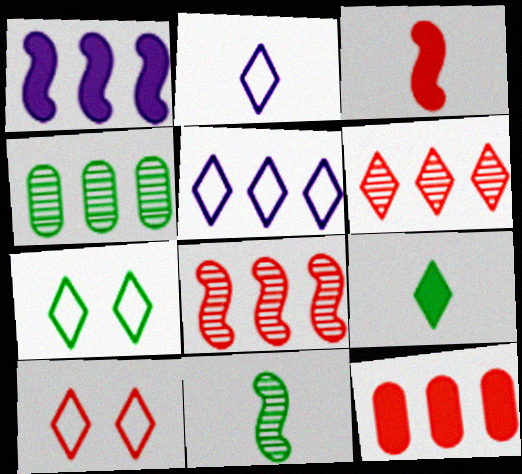[]